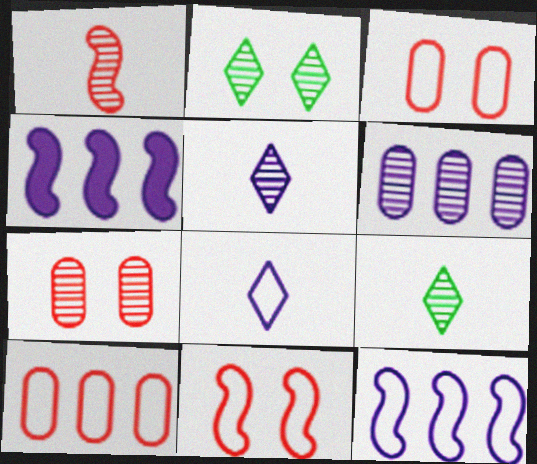[[1, 2, 6], 
[3, 4, 9]]